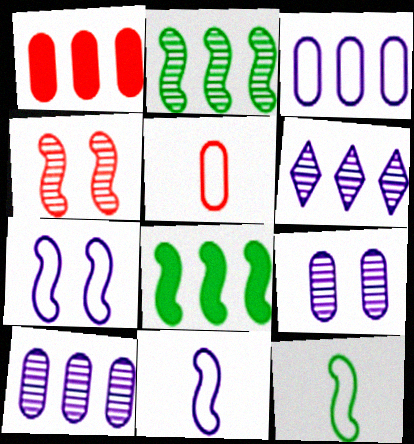[[4, 8, 11]]